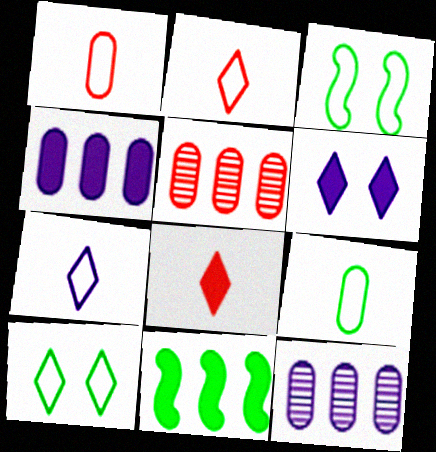[[3, 8, 12]]